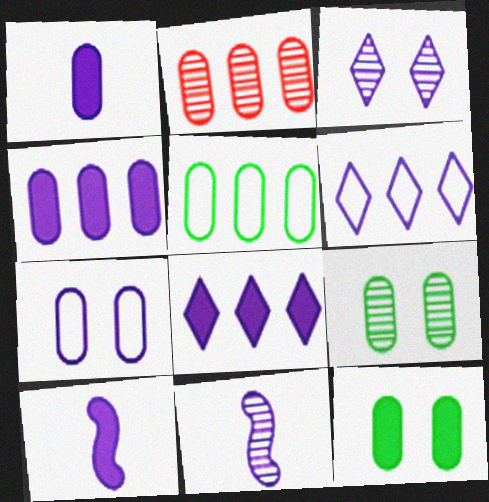[[2, 4, 5], 
[7, 8, 11]]